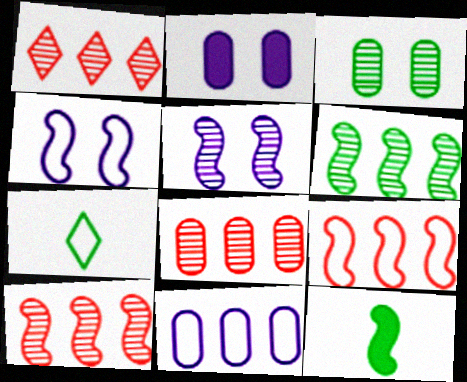[[1, 8, 10], 
[2, 7, 10], 
[4, 10, 12], 
[5, 9, 12]]